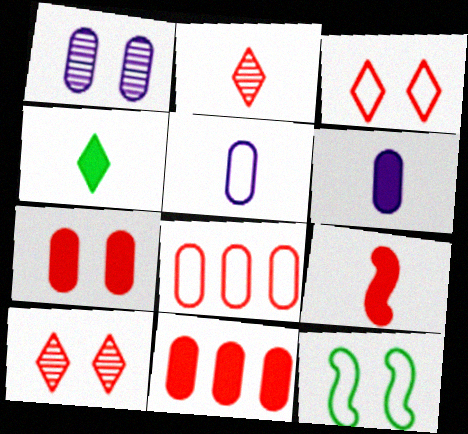[[4, 6, 9], 
[8, 9, 10]]